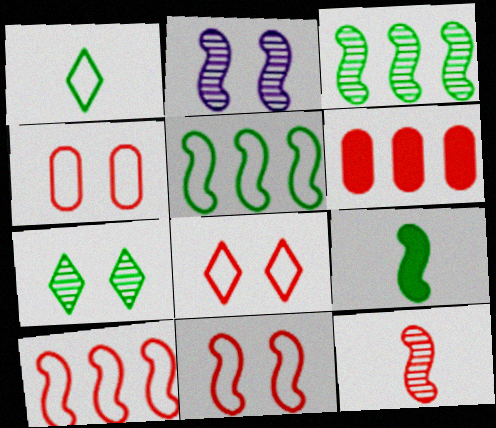[[1, 2, 6], 
[2, 3, 12], 
[2, 9, 10], 
[4, 8, 11], 
[6, 8, 12]]